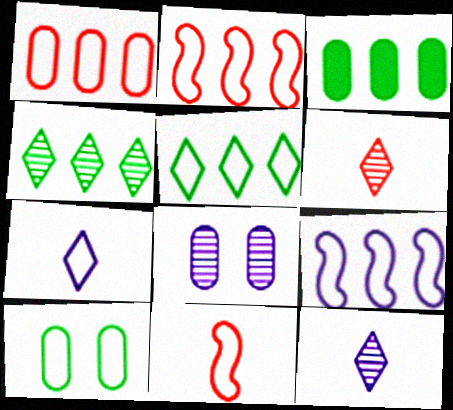[[1, 5, 9], 
[2, 7, 10]]